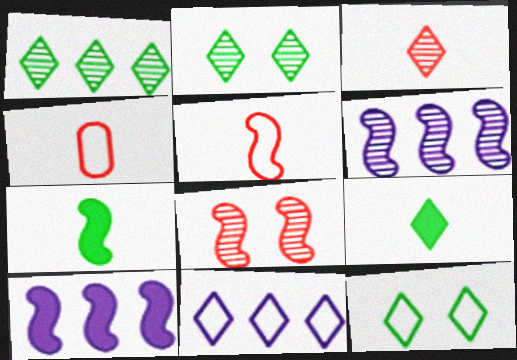[[1, 9, 12], 
[2, 4, 10]]